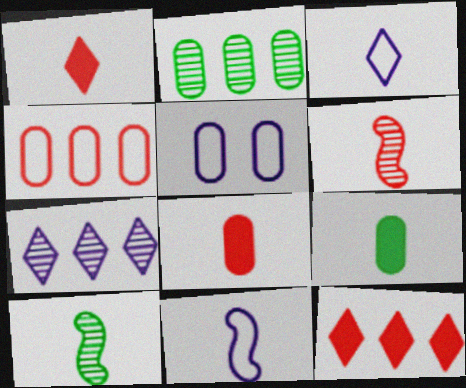[[2, 5, 8], 
[3, 6, 9], 
[3, 8, 10], 
[5, 10, 12]]